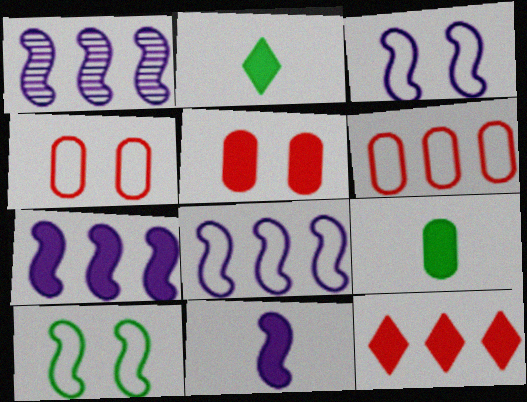[[1, 2, 4], 
[1, 3, 11], 
[1, 7, 8], 
[2, 5, 7]]